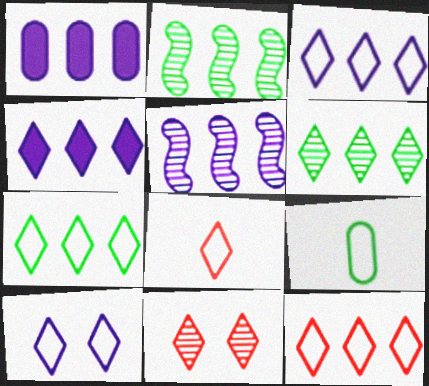[[1, 2, 12], 
[1, 3, 5], 
[3, 7, 12], 
[4, 6, 12], 
[7, 8, 10]]